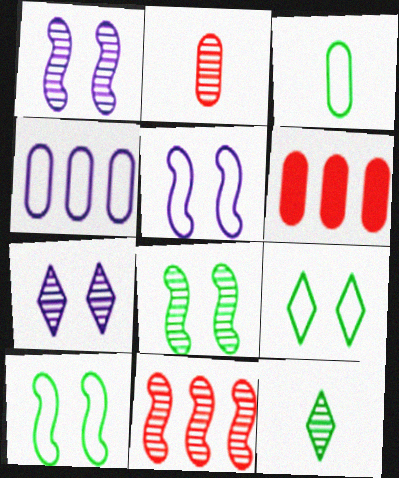[[5, 6, 12]]